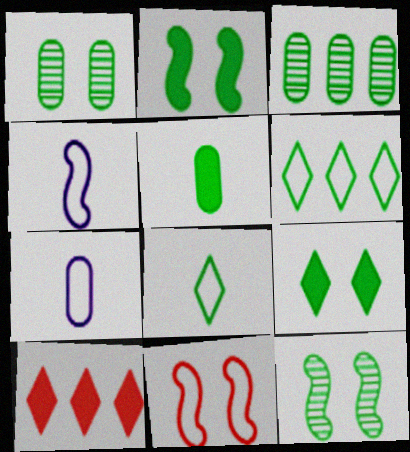[[1, 4, 10], 
[2, 3, 8], 
[5, 6, 12], 
[6, 7, 11], 
[7, 10, 12]]